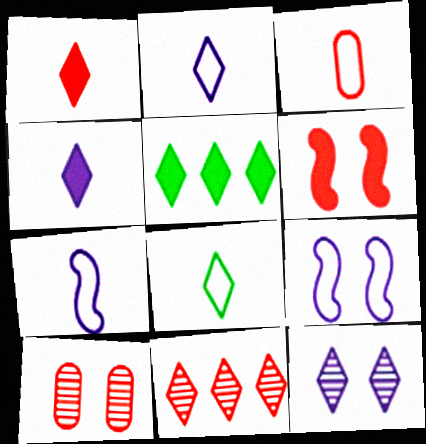[[3, 6, 11], 
[3, 7, 8], 
[5, 7, 10]]